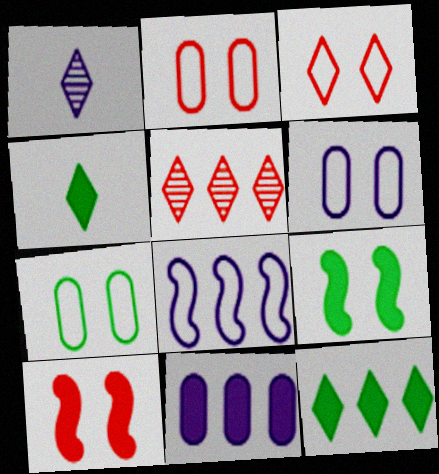[[1, 3, 12], 
[2, 6, 7], 
[4, 10, 11]]